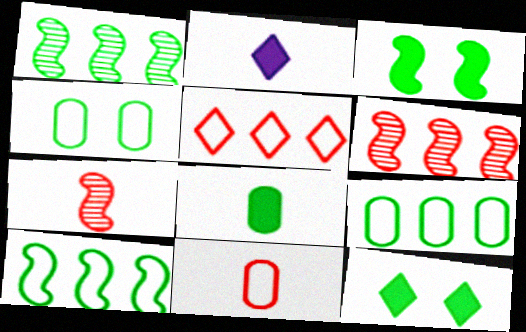[[2, 4, 6]]